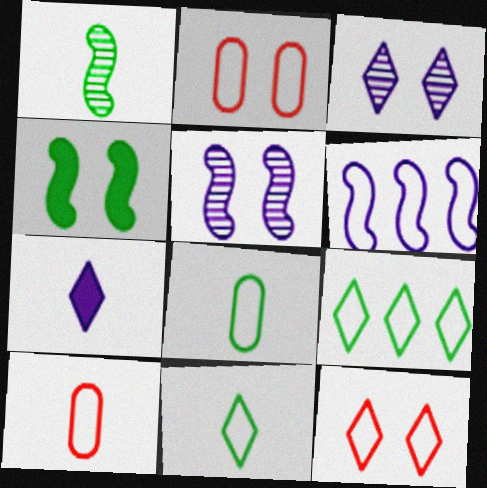[[1, 7, 10], 
[2, 3, 4], 
[2, 6, 11], 
[6, 8, 12]]